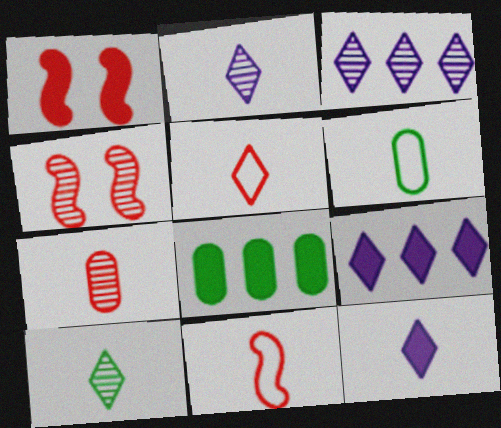[[1, 3, 6], 
[1, 8, 12], 
[4, 6, 9], 
[5, 10, 12]]